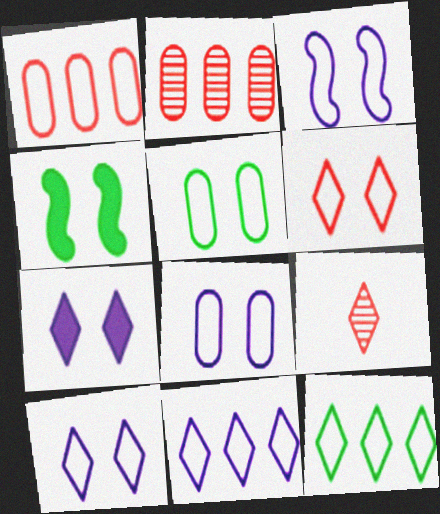[[3, 5, 6], 
[3, 8, 10], 
[7, 9, 12]]